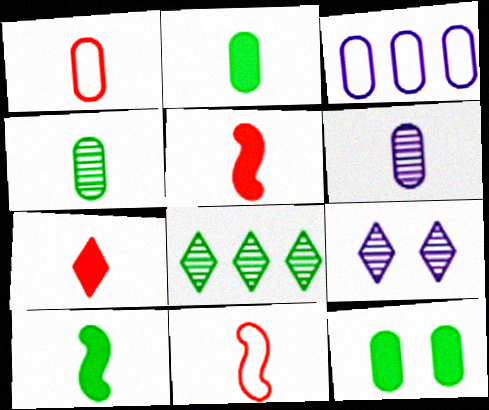[[1, 2, 6]]